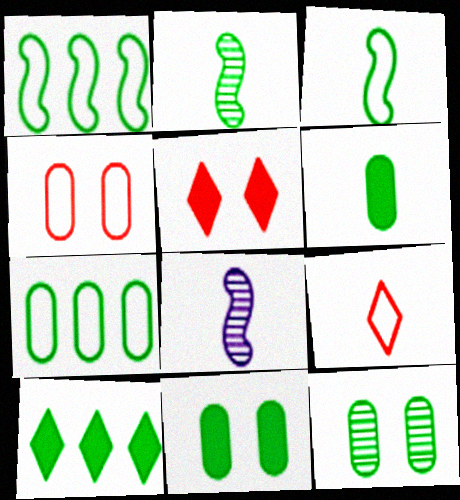[[3, 10, 12], 
[4, 8, 10], 
[5, 7, 8], 
[6, 7, 12], 
[6, 8, 9]]